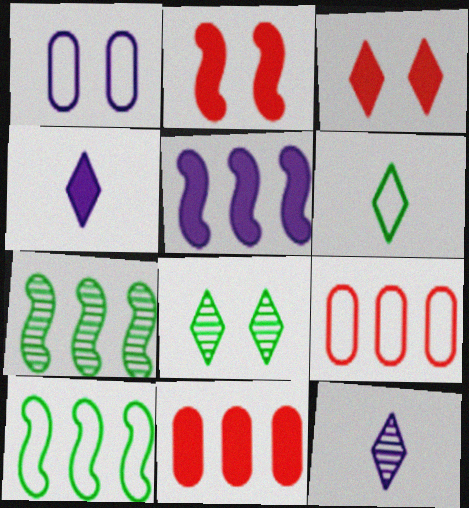[[1, 2, 8], 
[1, 5, 12]]